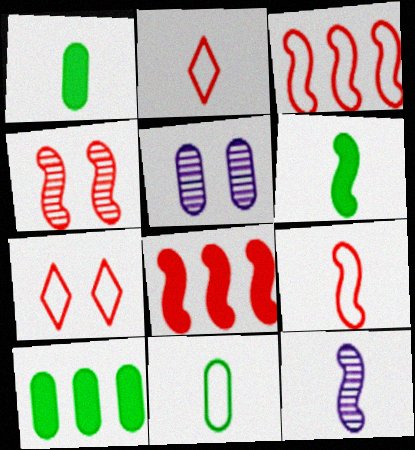[[1, 2, 12], 
[4, 8, 9], 
[6, 9, 12], 
[7, 10, 12]]